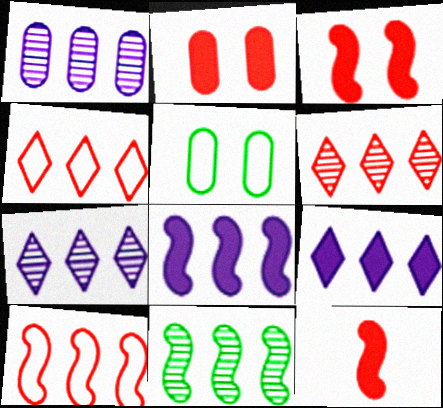[[1, 6, 11], 
[5, 7, 12], 
[8, 10, 11]]